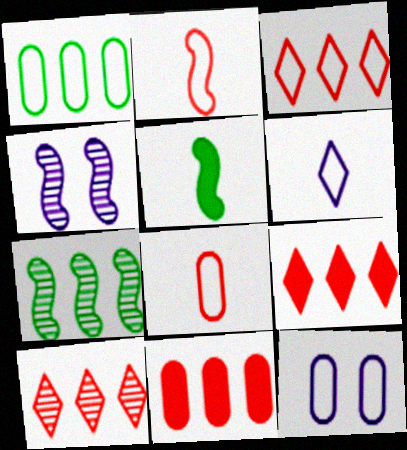[[1, 8, 12], 
[3, 9, 10], 
[5, 10, 12]]